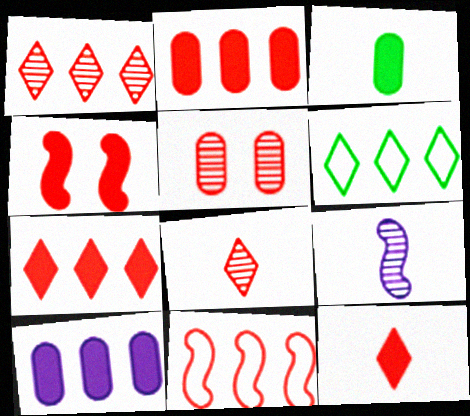[[1, 2, 11], 
[2, 4, 12], 
[5, 11, 12]]